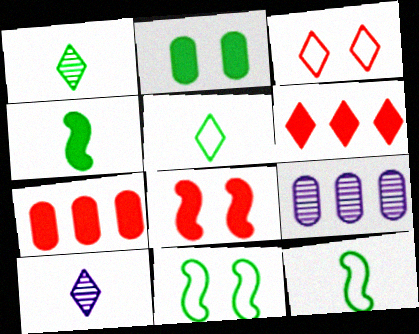[[3, 4, 9], 
[5, 8, 9], 
[7, 10, 11]]